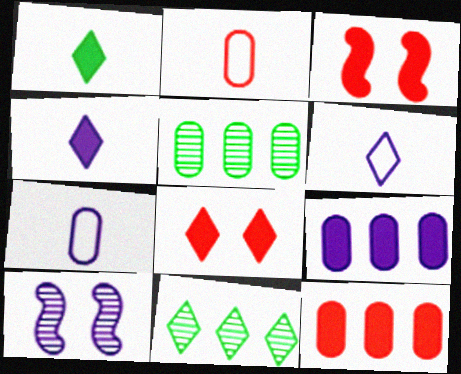[[1, 3, 9], 
[3, 5, 6], 
[3, 7, 11], 
[6, 8, 11], 
[6, 9, 10]]